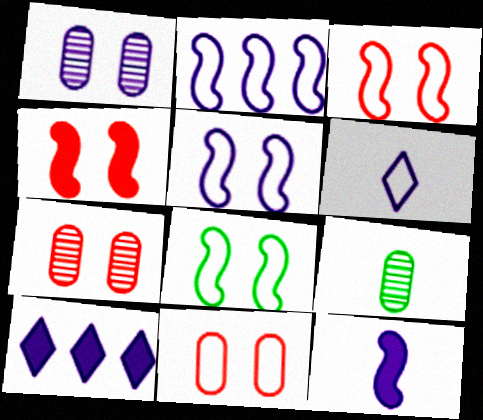[[3, 5, 8], 
[3, 9, 10]]